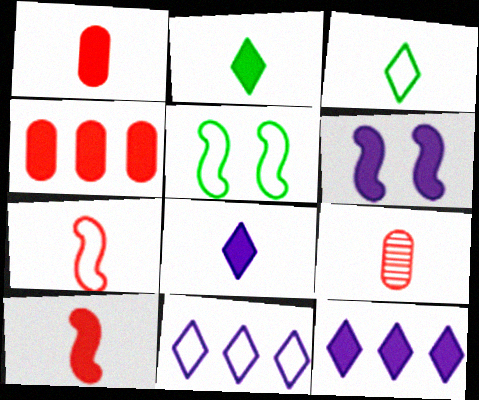[[2, 4, 6], 
[5, 9, 12]]